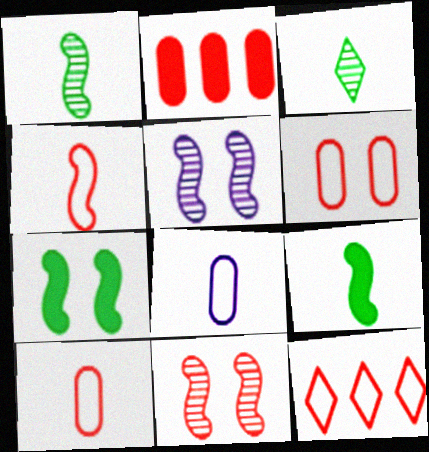[[4, 6, 12]]